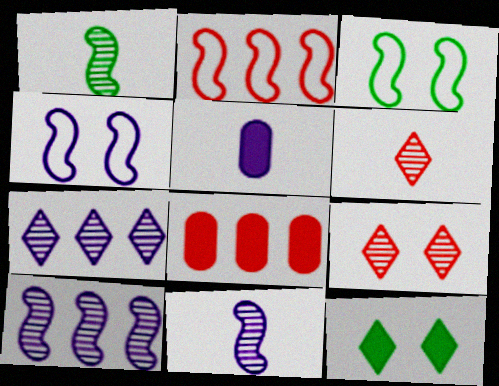[[4, 5, 7]]